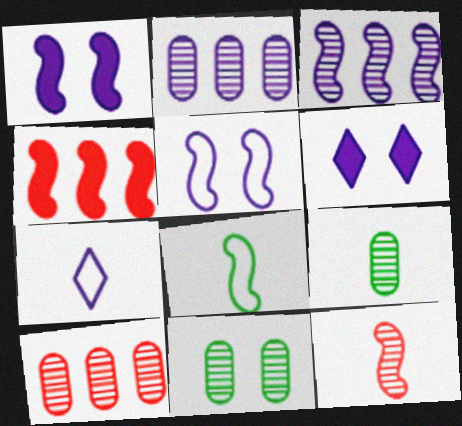[[1, 2, 7], 
[4, 7, 11], 
[6, 8, 10]]